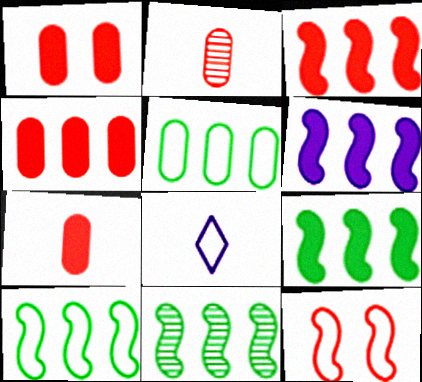[[1, 4, 7], 
[1, 8, 11], 
[3, 6, 9], 
[5, 8, 12], 
[9, 10, 11]]